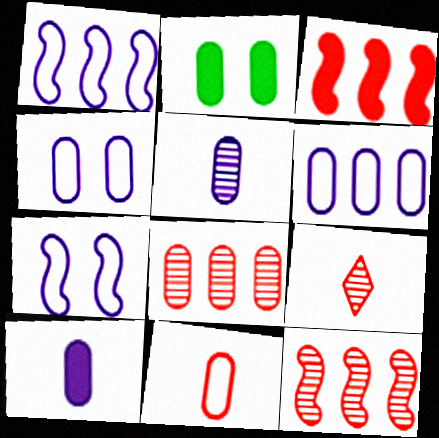[[1, 2, 9]]